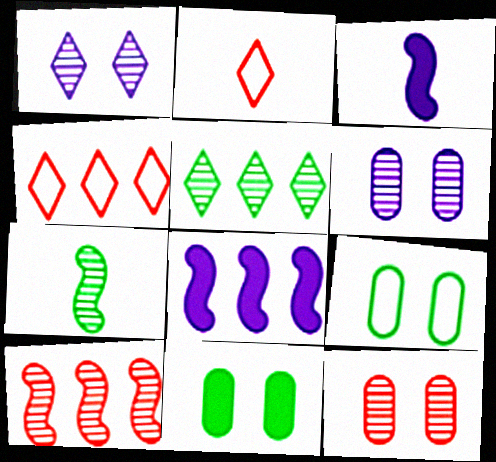[]